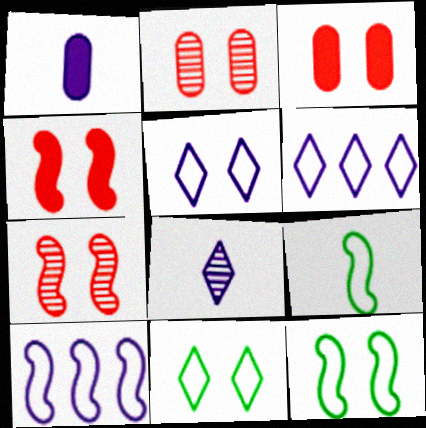[]